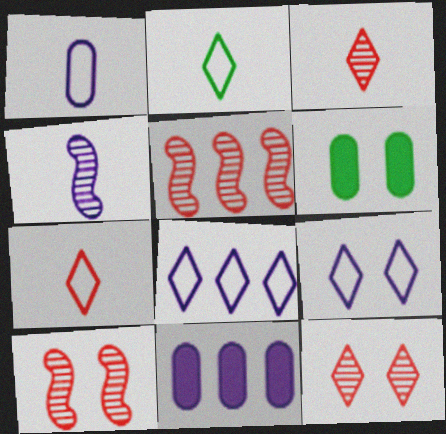[[2, 10, 11], 
[4, 9, 11], 
[6, 9, 10]]